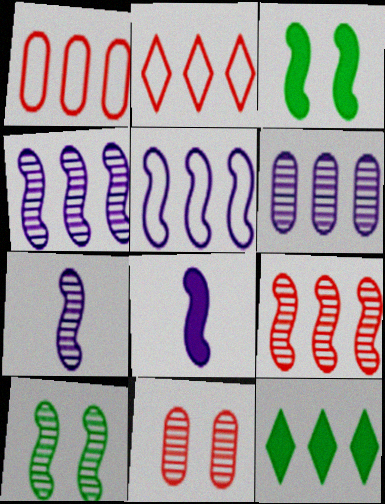[[1, 4, 12], 
[7, 9, 10]]